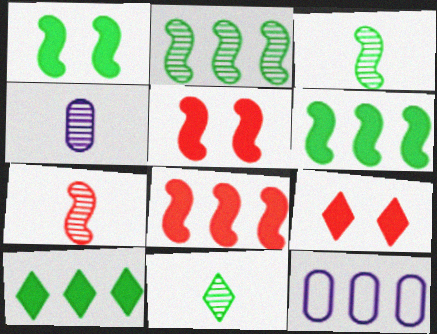[[3, 9, 12], 
[4, 7, 11], 
[5, 11, 12]]